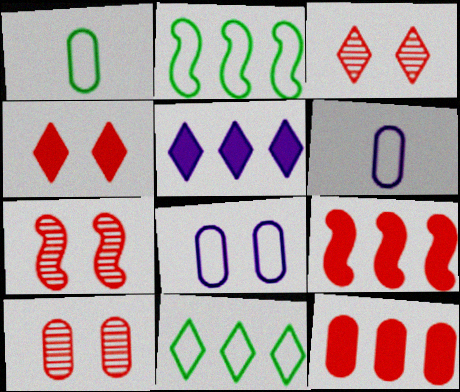[[1, 5, 7], 
[3, 7, 10]]